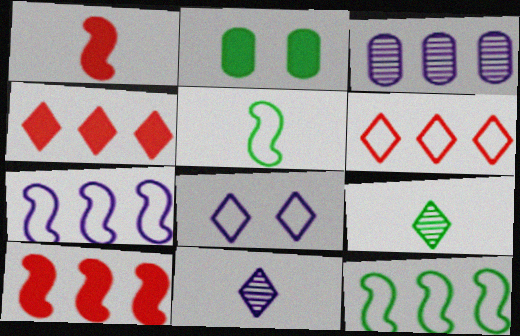[[2, 9, 12], 
[3, 4, 12], 
[4, 8, 9]]